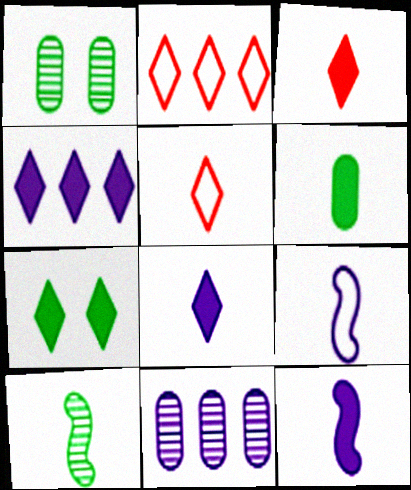[[1, 2, 12], 
[3, 4, 7], 
[3, 6, 12]]